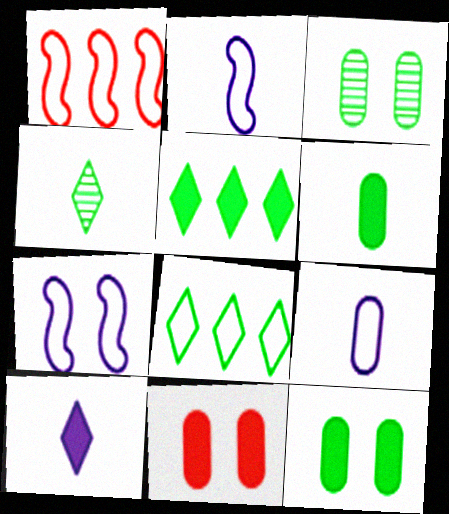[[1, 3, 10]]